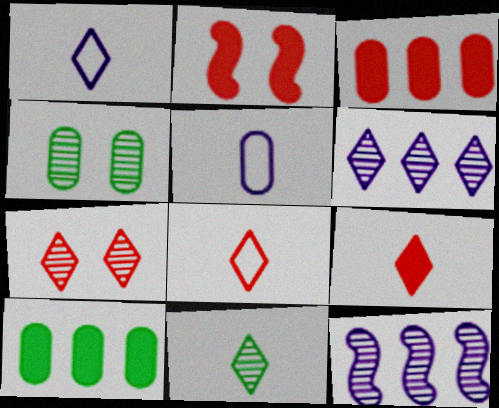[[1, 9, 11], 
[2, 3, 9], 
[3, 4, 5], 
[6, 7, 11]]